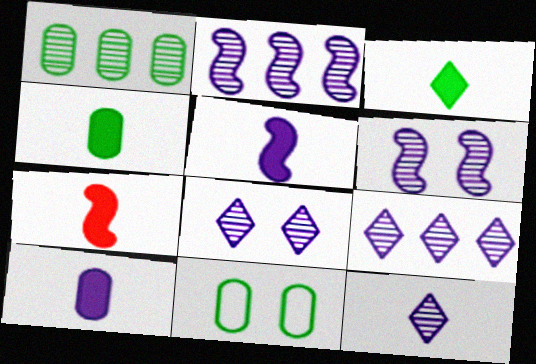[[1, 4, 11], 
[3, 7, 10], 
[7, 9, 11], 
[8, 9, 12]]